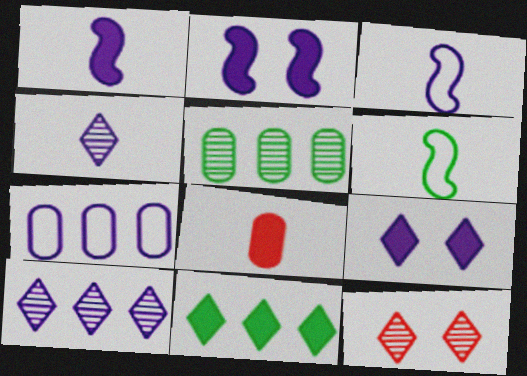[[2, 4, 7], 
[2, 8, 11], 
[4, 6, 8]]